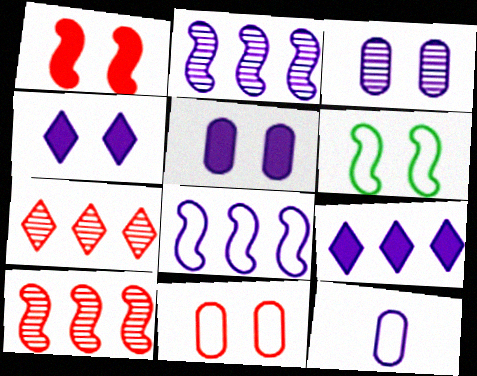[[2, 4, 12]]